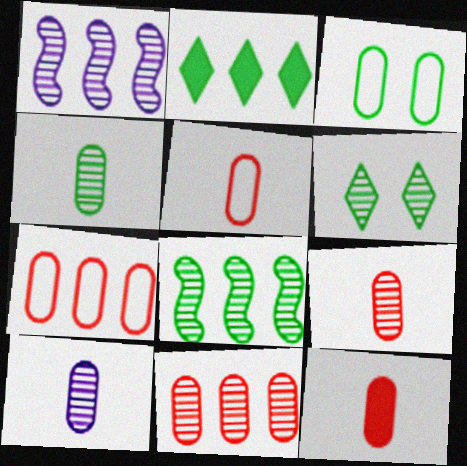[[1, 2, 7], 
[1, 6, 9], 
[4, 6, 8], 
[4, 9, 10], 
[5, 9, 12]]